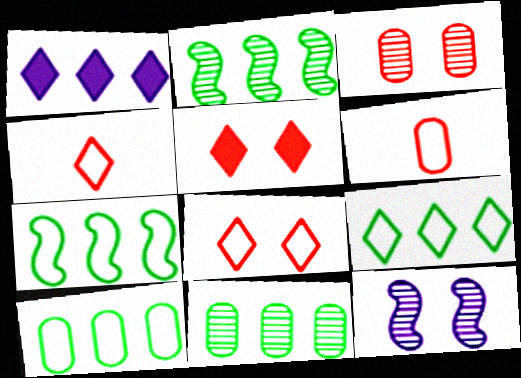[[7, 9, 10]]